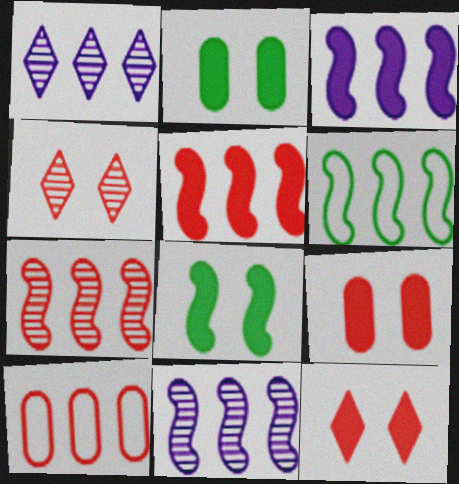[[3, 6, 7], 
[5, 6, 11]]